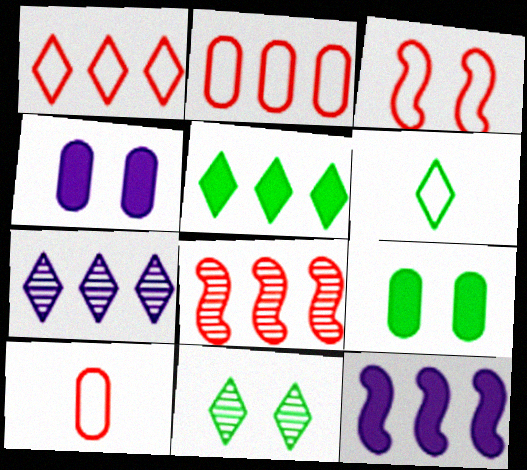[[1, 3, 10], 
[1, 5, 7], 
[3, 4, 11], 
[4, 6, 8], 
[5, 6, 11], 
[10, 11, 12]]